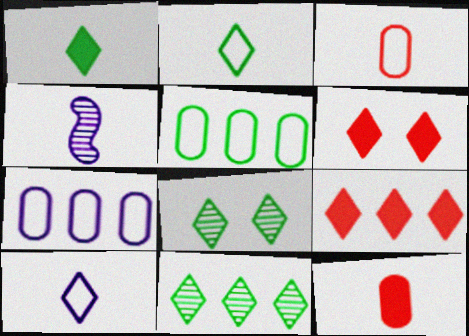[[1, 3, 4], 
[2, 4, 12], 
[4, 5, 6], 
[6, 10, 11], 
[8, 9, 10]]